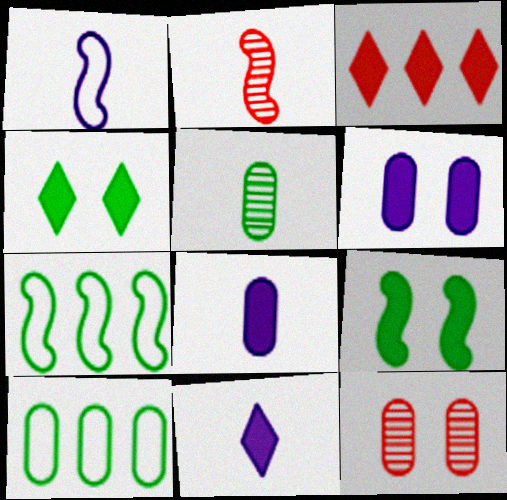[[3, 4, 11], 
[3, 8, 9], 
[4, 5, 7], 
[7, 11, 12], 
[8, 10, 12]]